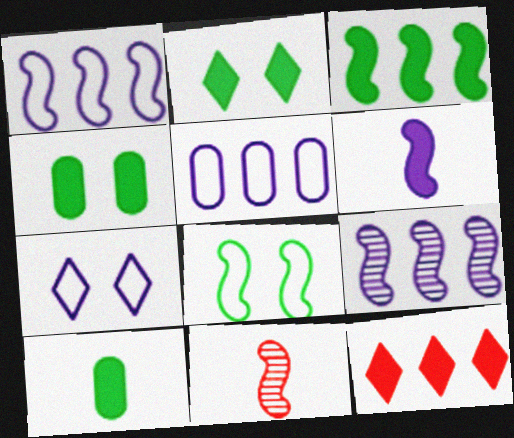[[2, 3, 10], 
[2, 5, 11], 
[4, 6, 12]]